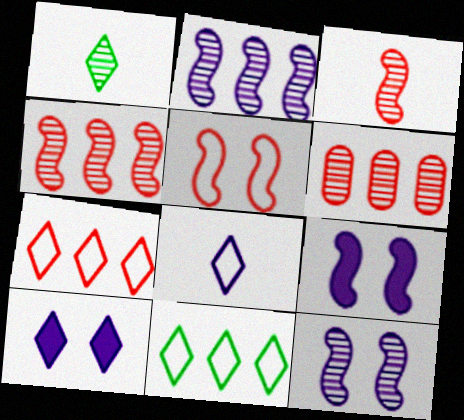[[1, 6, 12], 
[1, 7, 10]]